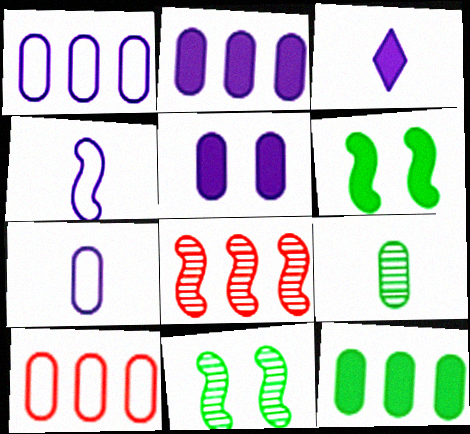[[3, 10, 11], 
[4, 6, 8], 
[5, 9, 10]]